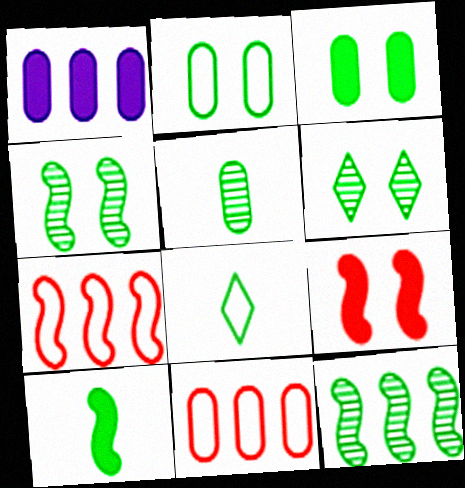[[3, 8, 12], 
[5, 6, 12], 
[5, 8, 10]]